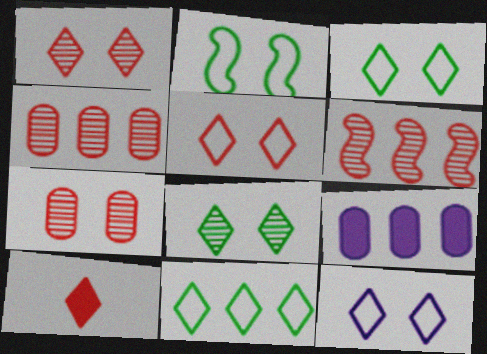[[3, 5, 12], 
[6, 9, 11]]